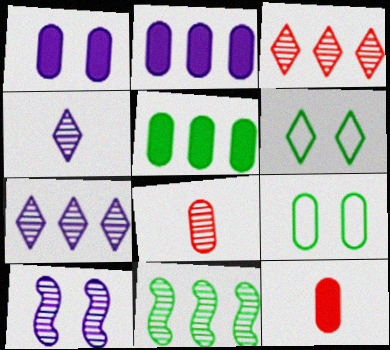[[1, 5, 12], 
[2, 8, 9]]